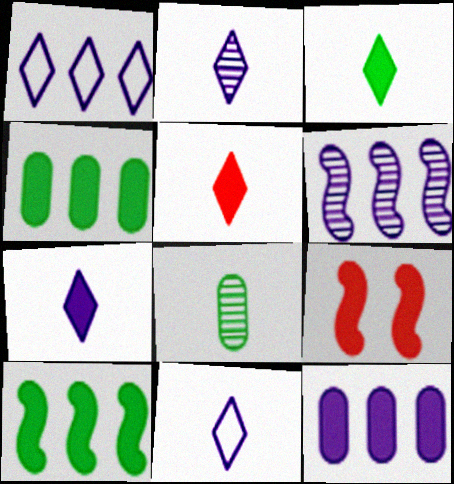[[1, 6, 12], 
[1, 8, 9], 
[2, 7, 11], 
[3, 5, 7], 
[3, 9, 12], 
[4, 7, 9]]